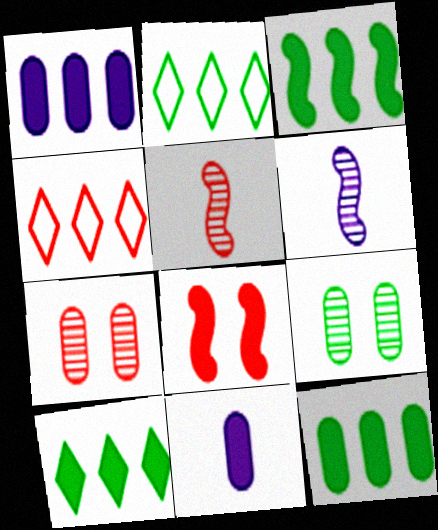[[3, 10, 12], 
[8, 10, 11]]